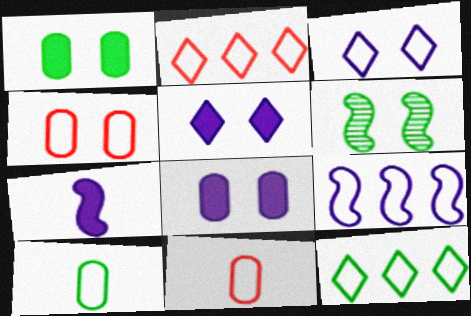[[4, 5, 6]]